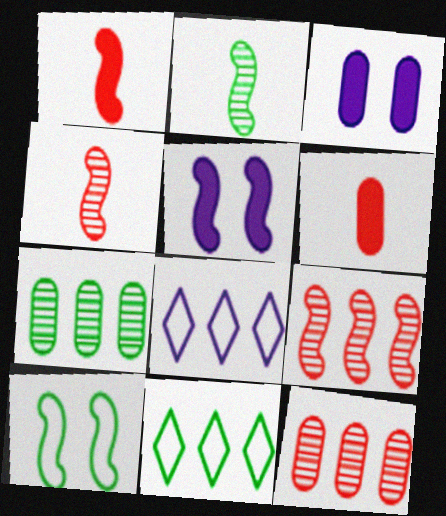[[3, 4, 11]]